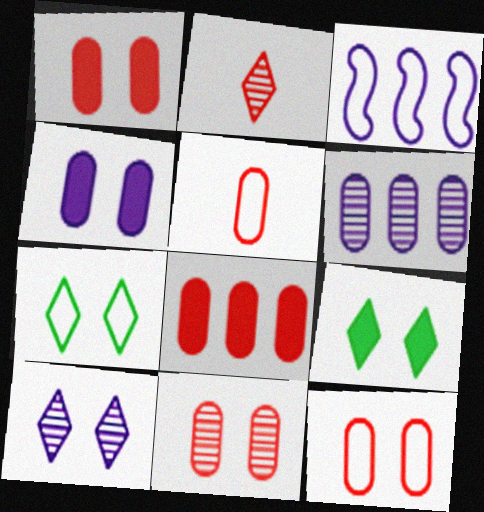[[1, 11, 12], 
[3, 5, 7], 
[5, 8, 11]]